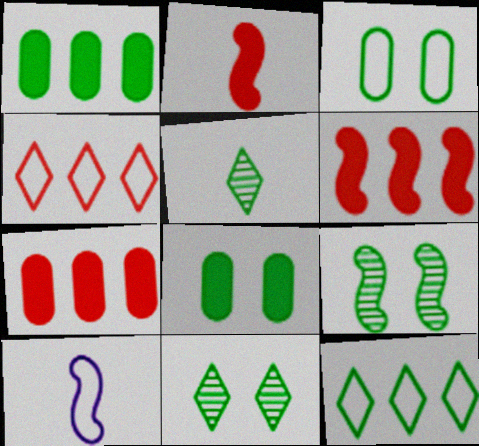[[3, 4, 10], 
[6, 9, 10], 
[7, 10, 11]]